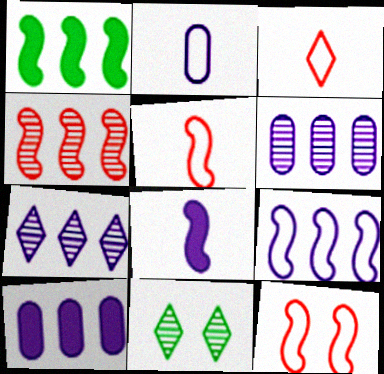[[1, 4, 9], 
[5, 10, 11], 
[7, 9, 10]]